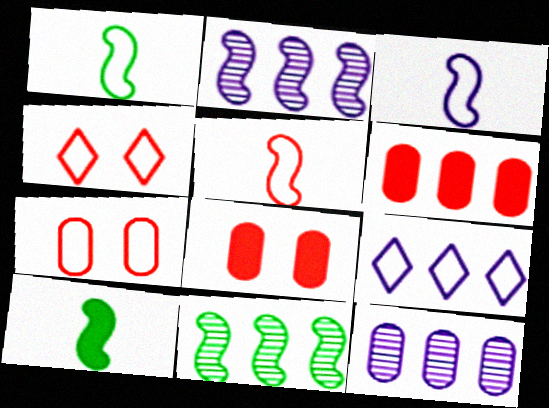[[1, 3, 5], 
[1, 7, 9], 
[4, 10, 12], 
[6, 9, 11]]